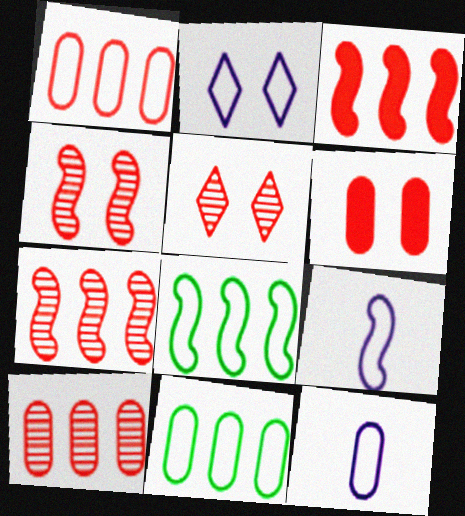[]